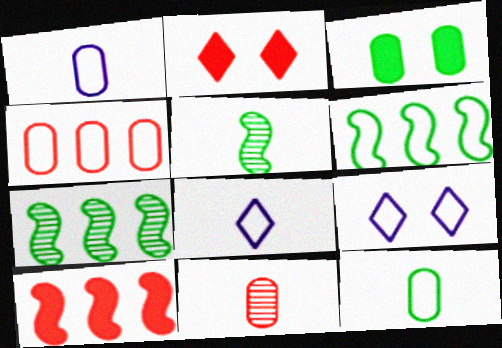[[1, 2, 7]]